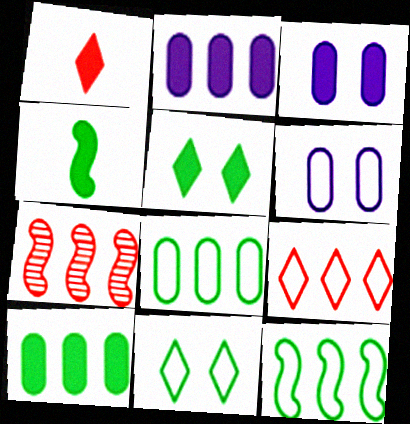[[4, 5, 10]]